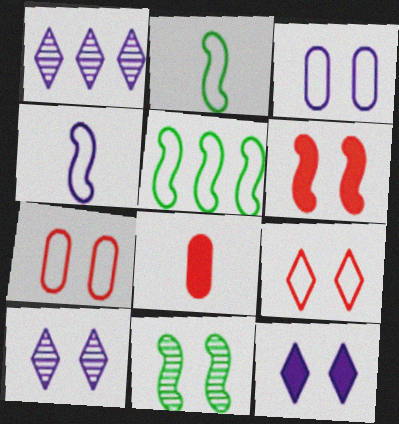[[5, 8, 10], 
[7, 11, 12]]